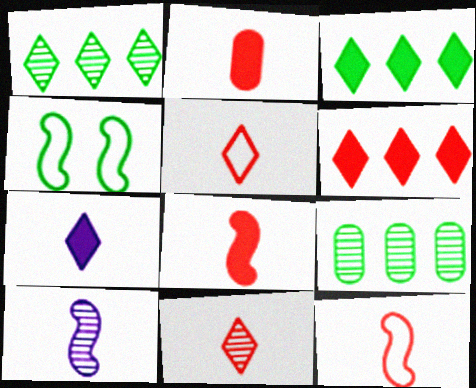[[2, 11, 12]]